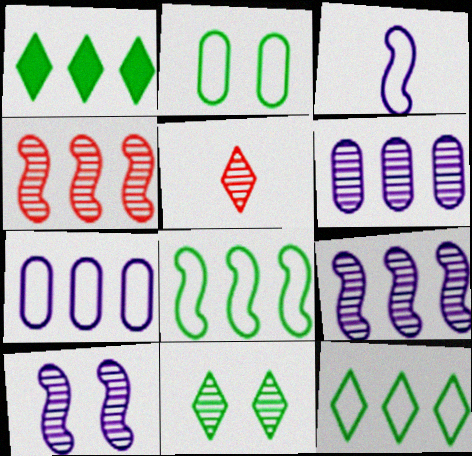[[1, 4, 7]]